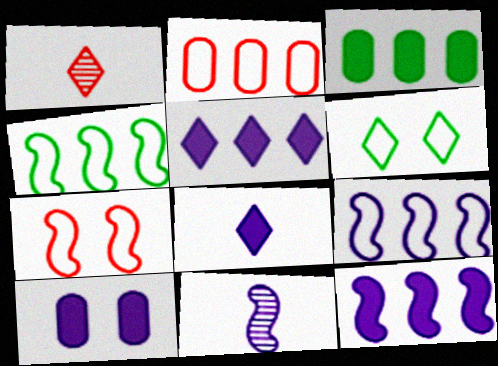[[1, 4, 10], 
[1, 5, 6], 
[8, 10, 12]]